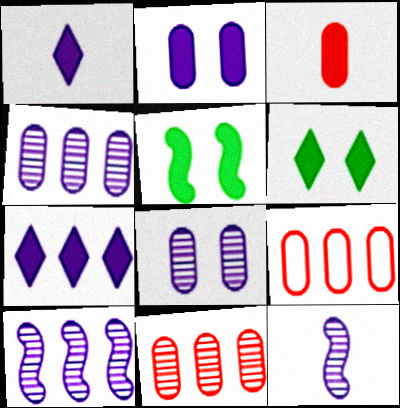[[3, 5, 7], 
[6, 9, 12]]